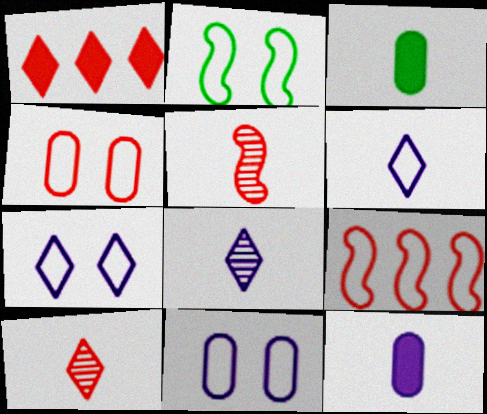[[1, 4, 5], 
[2, 4, 7], 
[3, 5, 6]]